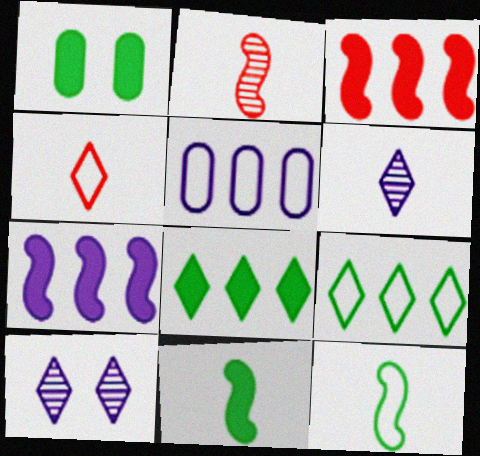[[1, 8, 11], 
[4, 8, 10]]